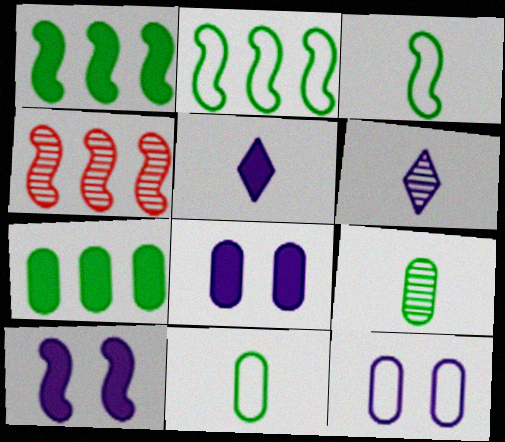[[3, 4, 10]]